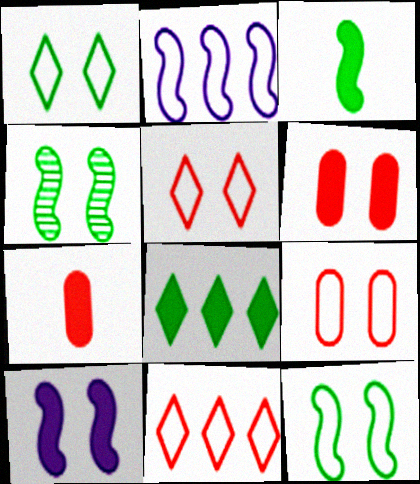[[7, 8, 10]]